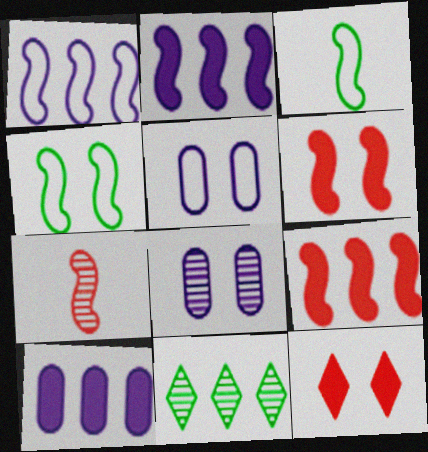[[2, 4, 7], 
[4, 8, 12], 
[7, 8, 11]]